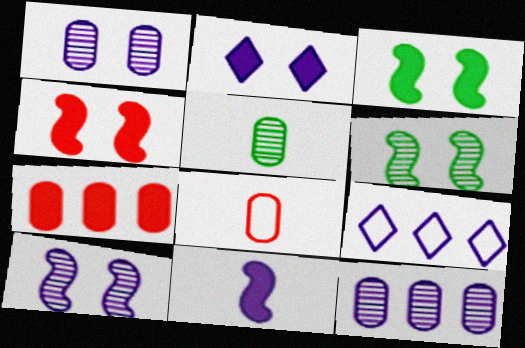[[1, 9, 11], 
[4, 5, 9]]